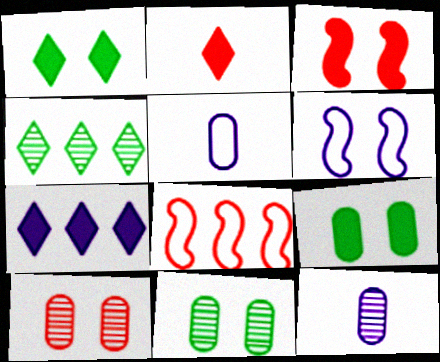[[1, 2, 7], 
[1, 6, 10], 
[1, 8, 12], 
[2, 8, 10], 
[3, 4, 5], 
[6, 7, 12]]